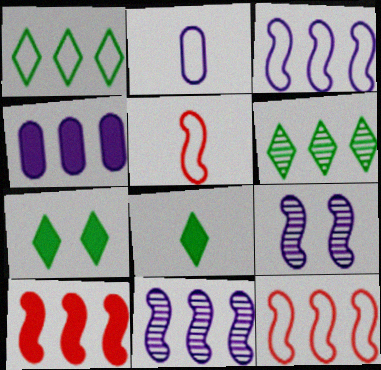[[4, 6, 12]]